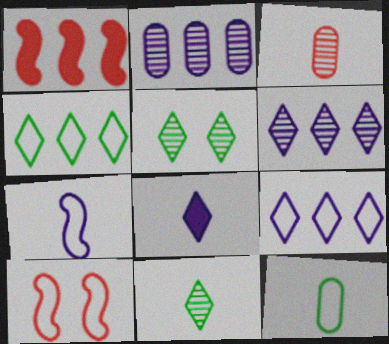[[1, 2, 4], 
[9, 10, 12]]